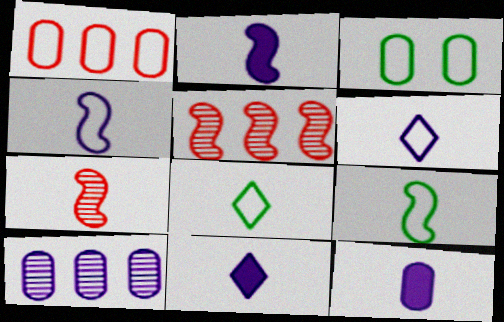[[2, 7, 9], 
[2, 11, 12], 
[3, 5, 11], 
[7, 8, 12]]